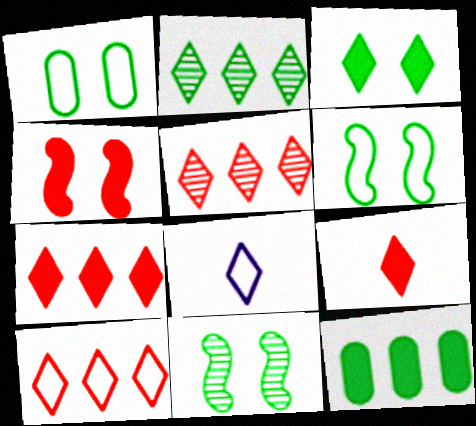[[1, 3, 11], 
[3, 5, 8], 
[5, 7, 10]]